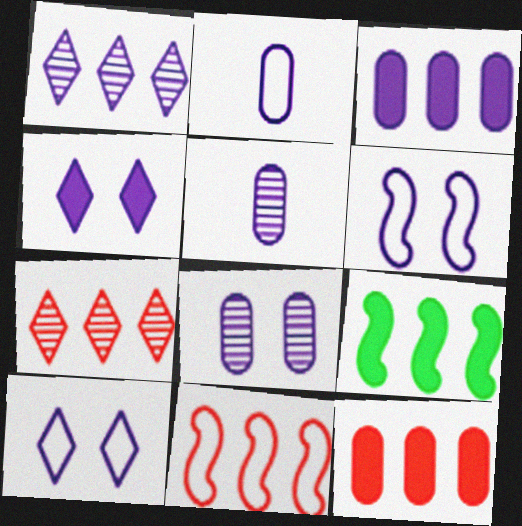[[2, 3, 8], 
[4, 6, 8], 
[7, 11, 12]]